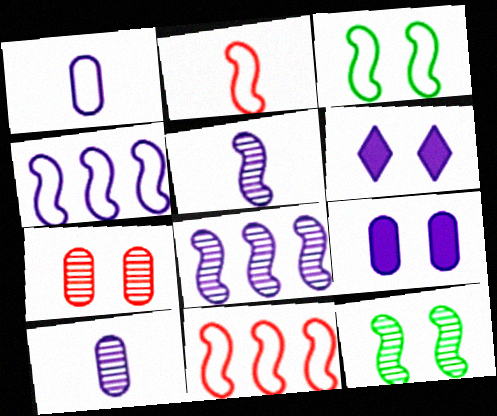[[1, 6, 8], 
[2, 3, 4], 
[3, 6, 7], 
[4, 6, 10]]